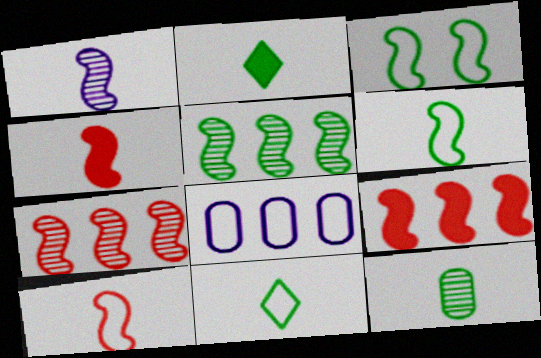[[1, 3, 9], 
[1, 4, 6], 
[2, 6, 12]]